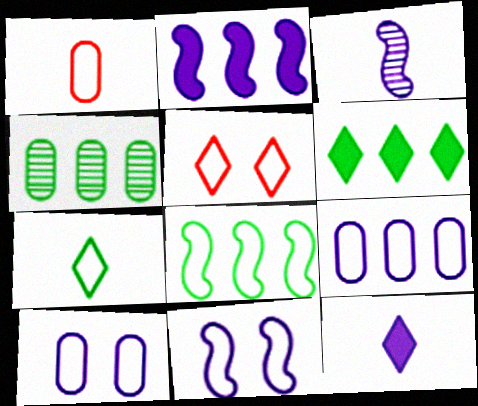[[2, 3, 11], 
[4, 6, 8]]